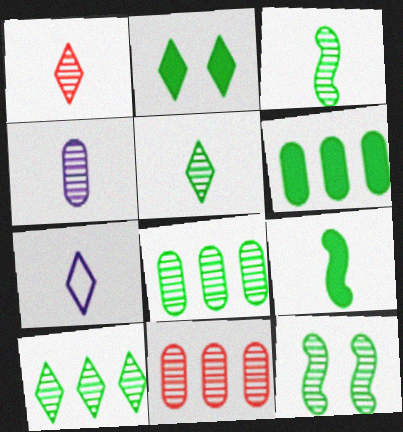[[1, 3, 4], 
[2, 6, 9], 
[5, 8, 12]]